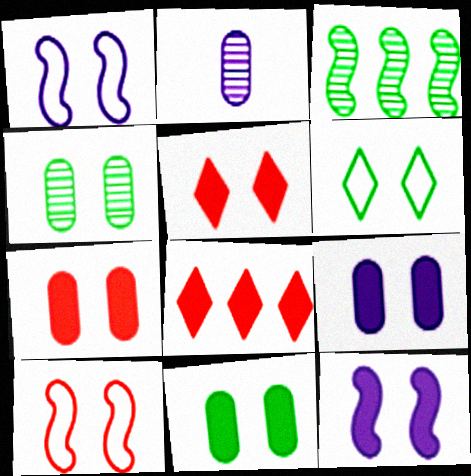[[1, 4, 5], 
[5, 11, 12], 
[7, 9, 11]]